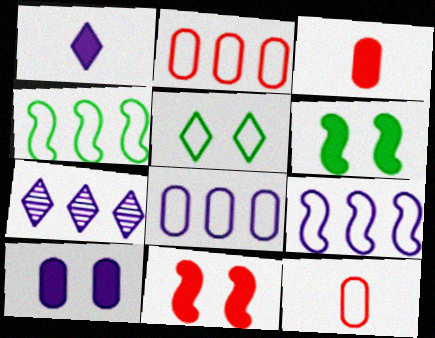[[5, 9, 12], 
[6, 7, 12]]